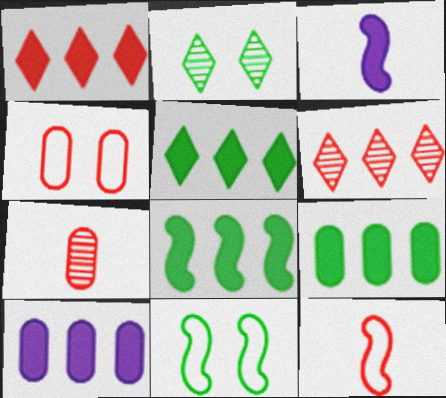[[1, 8, 10], 
[2, 10, 12], 
[5, 8, 9]]